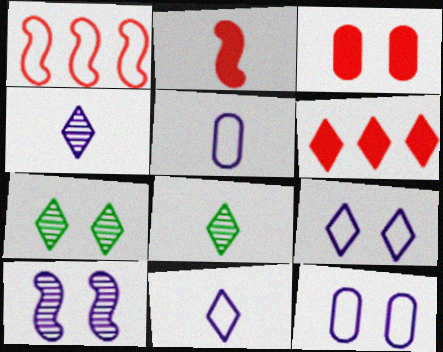[[2, 3, 6], 
[2, 5, 8], 
[6, 7, 11], 
[6, 8, 9]]